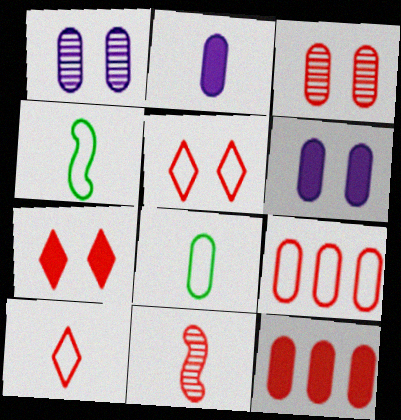[[1, 8, 12], 
[5, 11, 12], 
[7, 9, 11]]